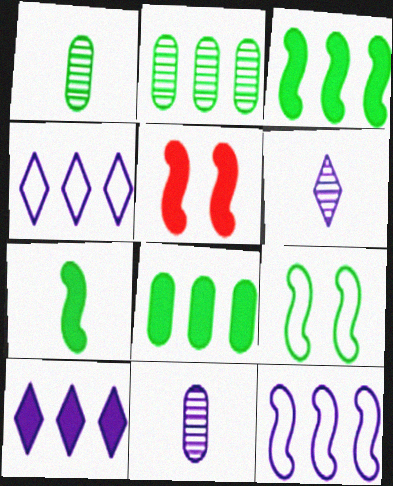[[1, 4, 5]]